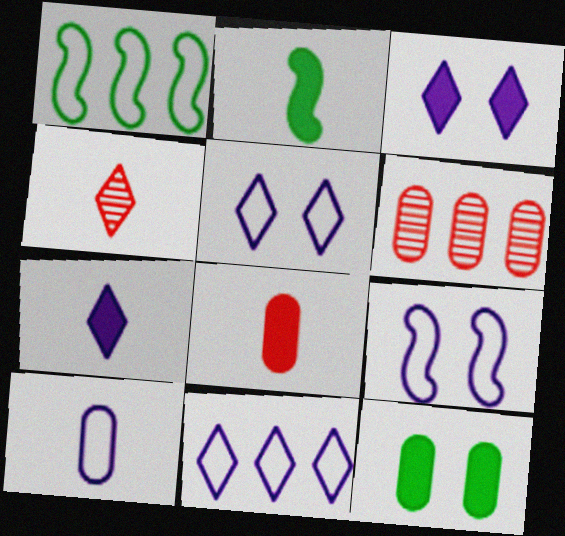[[2, 4, 10], 
[2, 5, 6], 
[2, 7, 8], 
[6, 10, 12], 
[9, 10, 11]]